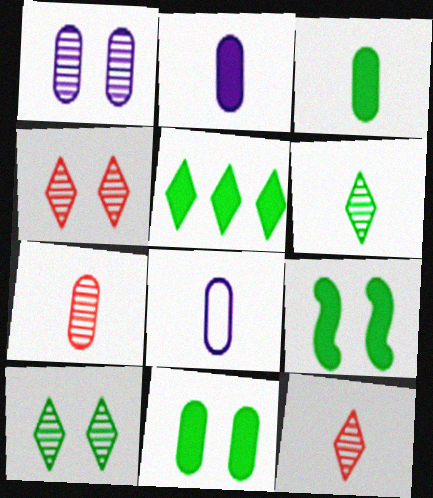[[3, 5, 9], 
[3, 7, 8]]